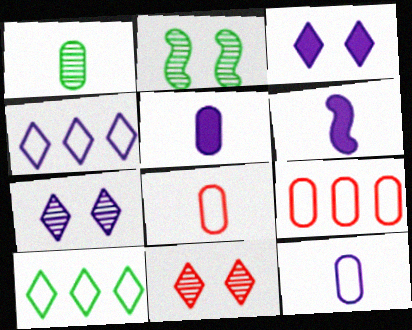[[1, 5, 8]]